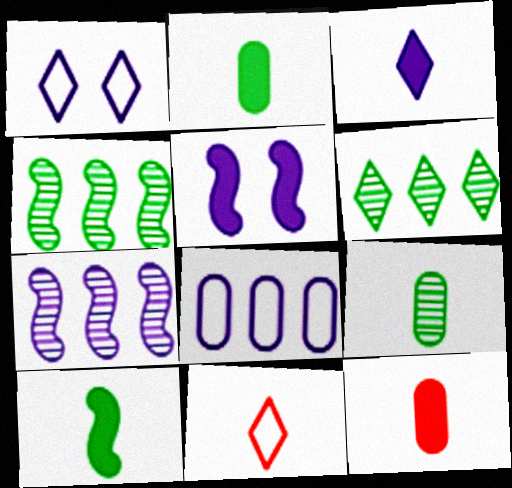[[1, 4, 12], 
[3, 10, 12]]